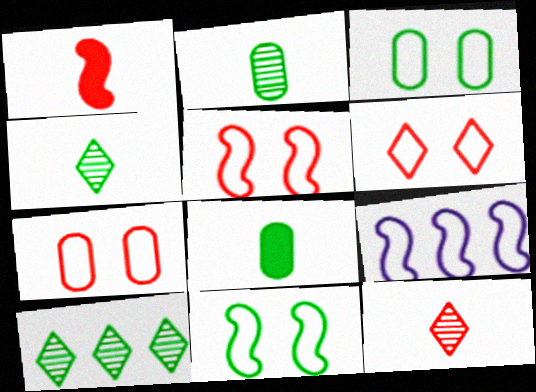[[5, 6, 7], 
[8, 10, 11]]